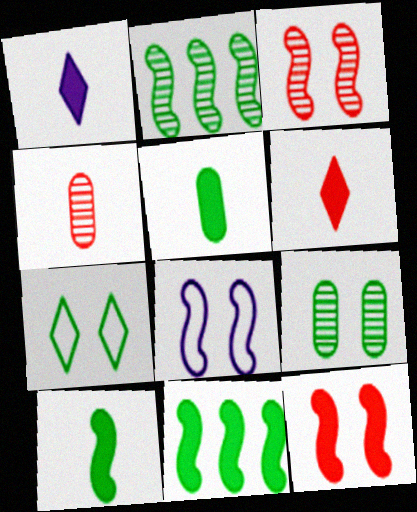[[2, 5, 7]]